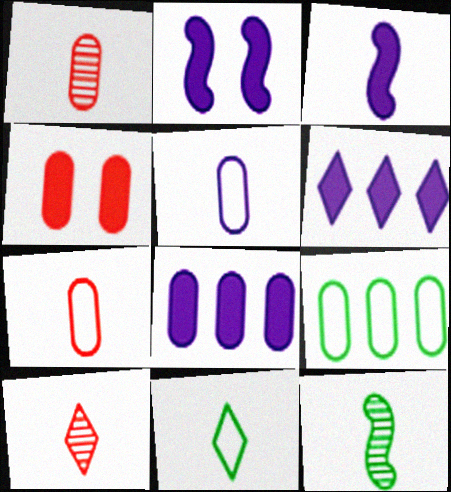[[1, 3, 11], 
[2, 9, 10]]